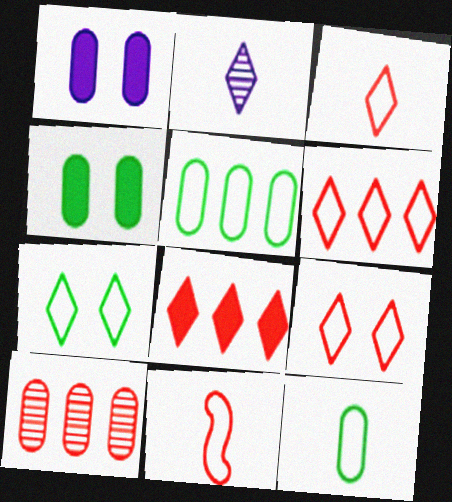[[1, 10, 12], 
[2, 7, 8], 
[3, 6, 9]]